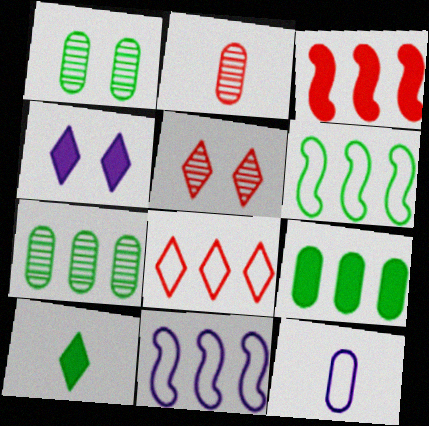[[1, 6, 10], 
[2, 4, 6]]